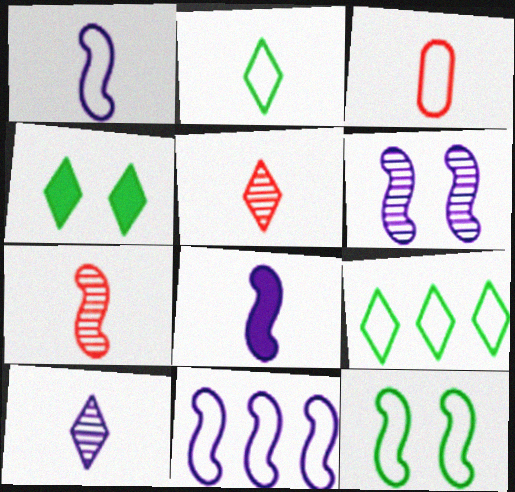[[1, 2, 3], 
[6, 8, 11]]